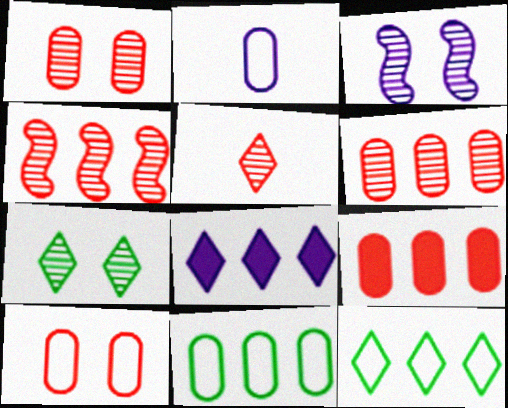[[1, 3, 7], 
[1, 4, 5], 
[2, 3, 8], 
[2, 10, 11], 
[4, 8, 11]]